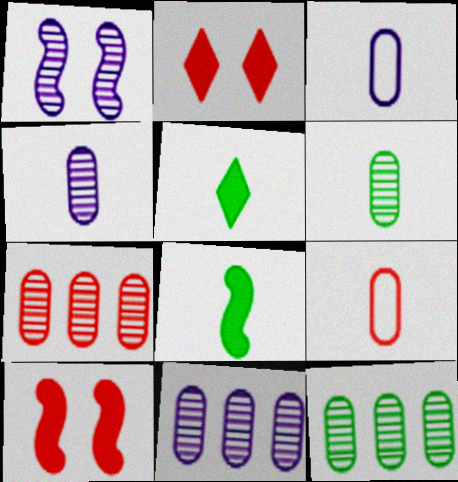[[7, 11, 12]]